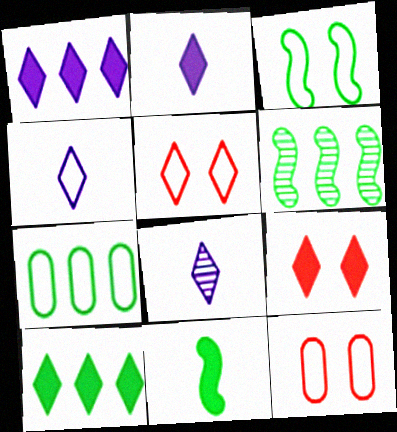[[2, 4, 8], 
[2, 6, 12], 
[2, 9, 10], 
[3, 6, 11], 
[5, 8, 10], 
[6, 7, 10]]